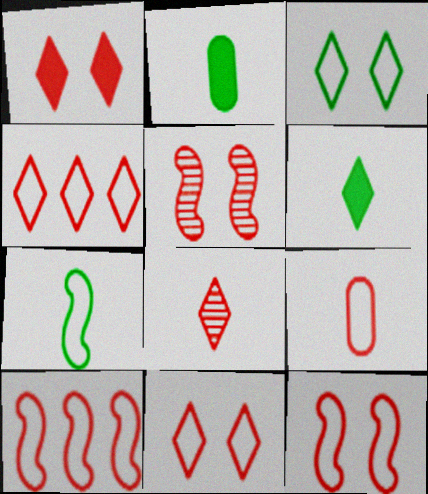[[1, 4, 8], 
[4, 9, 12], 
[9, 10, 11]]